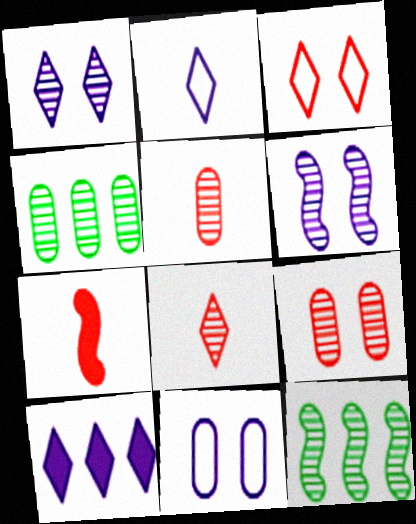[[1, 2, 10], 
[1, 5, 12], 
[4, 6, 8]]